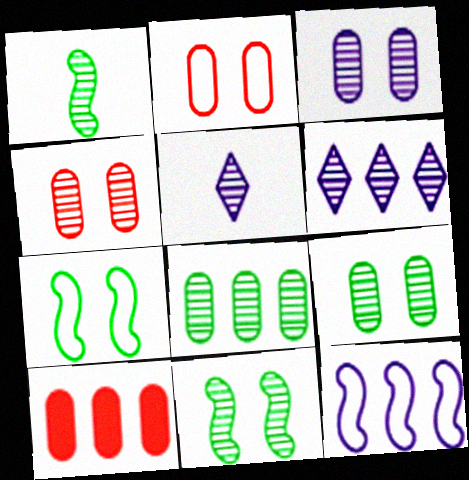[[1, 4, 6], 
[3, 4, 9], 
[5, 7, 10]]